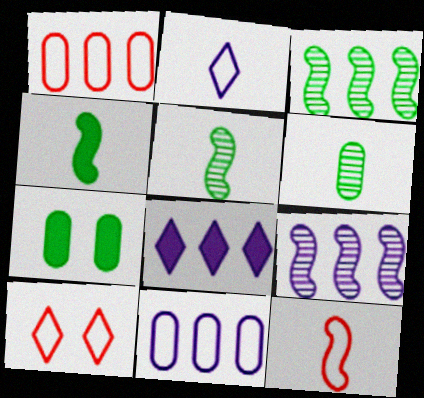[[1, 3, 8], 
[1, 10, 12], 
[8, 9, 11]]